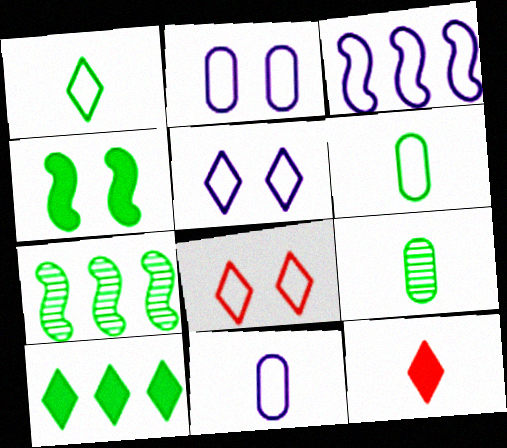[[2, 7, 12], 
[3, 5, 11], 
[3, 6, 8]]